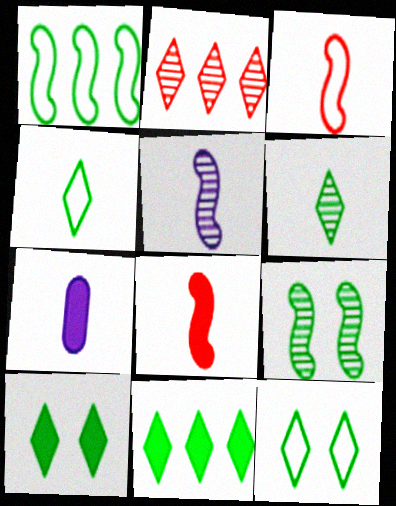[[3, 6, 7], 
[6, 11, 12]]